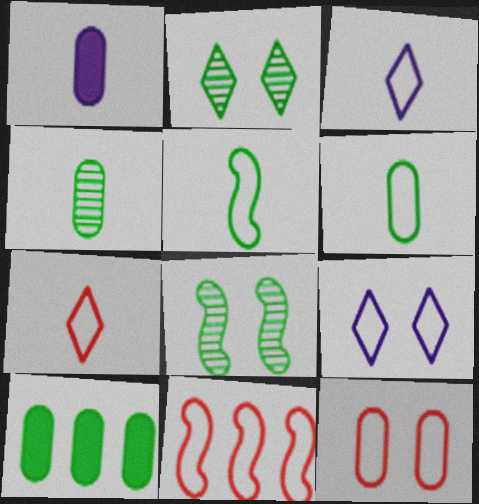[[1, 2, 11], 
[2, 5, 10], 
[6, 9, 11], 
[7, 11, 12]]